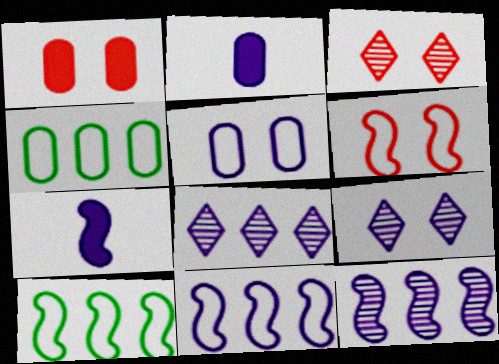[[1, 3, 6], 
[2, 3, 10], 
[2, 9, 11], 
[3, 4, 7], 
[5, 7, 8]]